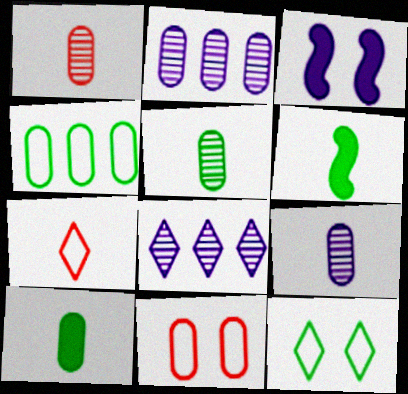[[1, 5, 9], 
[2, 10, 11], 
[6, 7, 9], 
[6, 8, 11]]